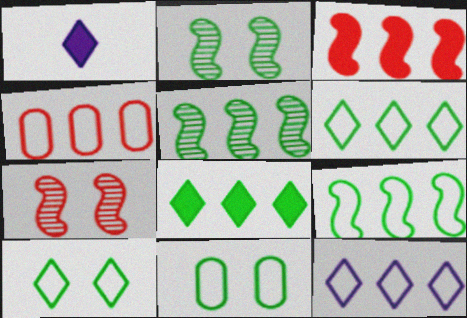[[1, 2, 4], 
[4, 9, 12]]